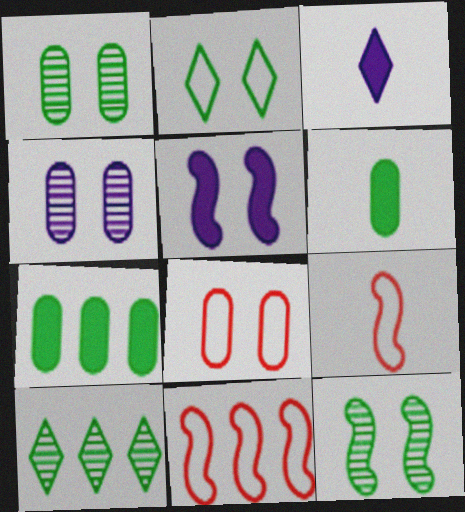[[1, 3, 11]]